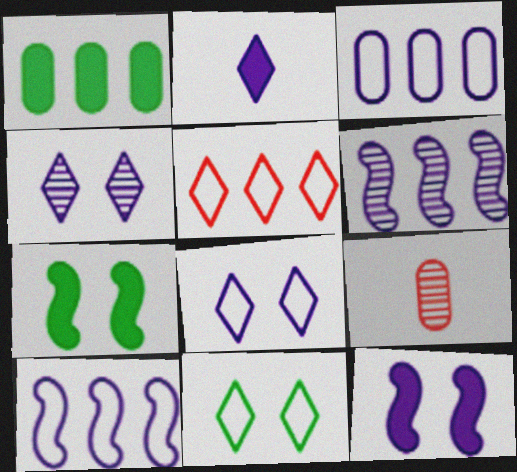[[1, 5, 6]]